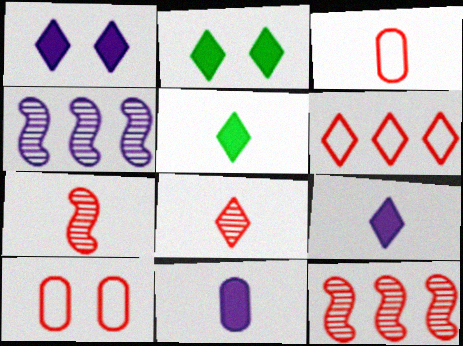[[2, 3, 4], 
[4, 5, 10]]